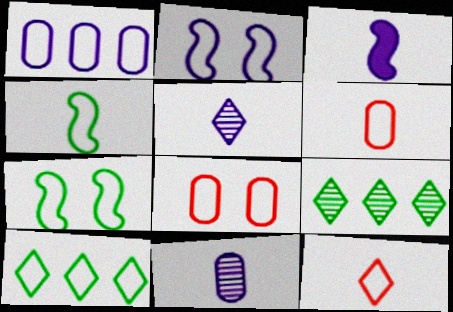[[1, 7, 12], 
[2, 6, 10], 
[3, 8, 9]]